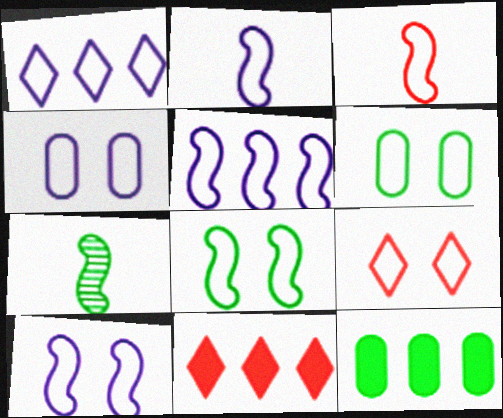[[1, 2, 4], 
[1, 3, 6], 
[2, 5, 10], 
[3, 5, 8], 
[4, 7, 11], 
[4, 8, 9], 
[6, 9, 10]]